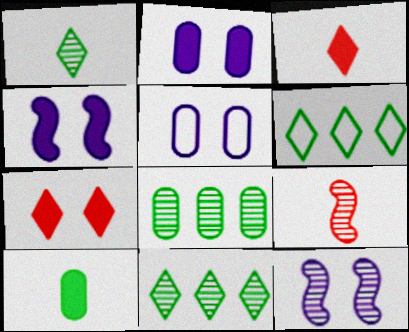[[2, 6, 9]]